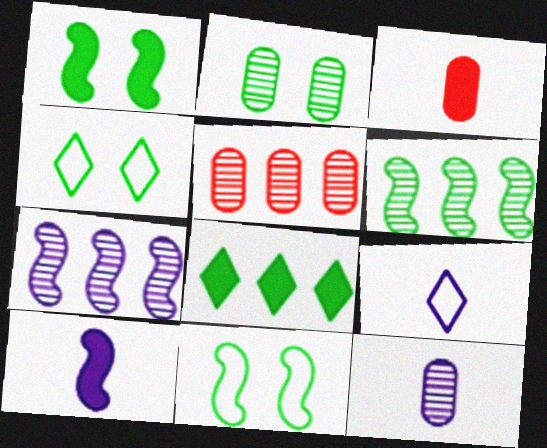[[1, 2, 4], 
[1, 5, 9], 
[2, 5, 12], 
[3, 4, 7], 
[4, 5, 10], 
[9, 10, 12]]